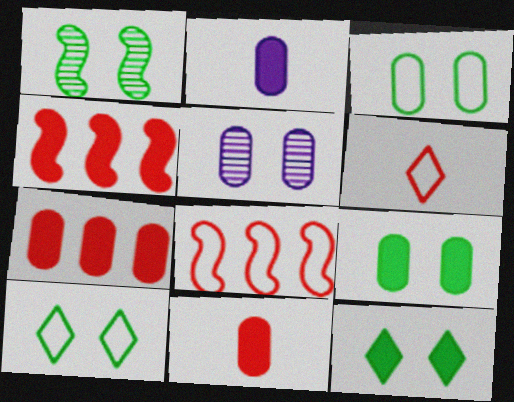[[1, 3, 12], 
[1, 9, 10], 
[2, 4, 12], 
[2, 7, 9]]